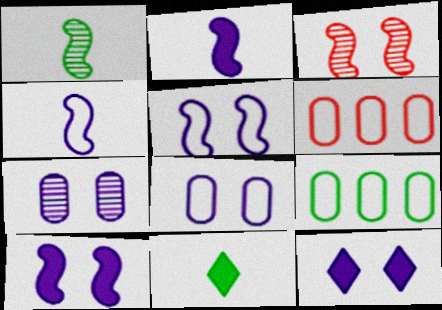[[1, 6, 12], 
[5, 7, 12]]